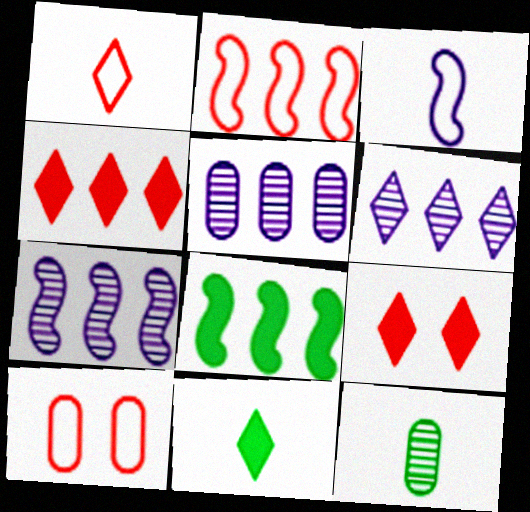[[1, 2, 10], 
[2, 7, 8], 
[5, 6, 7], 
[7, 10, 11]]